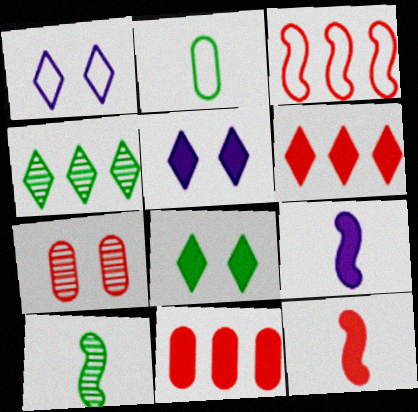[[1, 2, 3], 
[1, 10, 11], 
[8, 9, 11]]